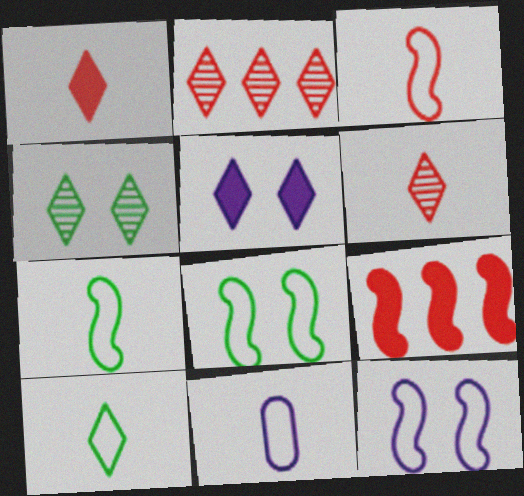[[2, 5, 10], 
[3, 10, 11], 
[4, 9, 11]]